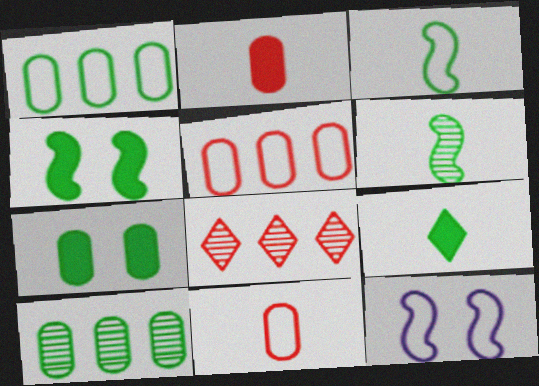[]